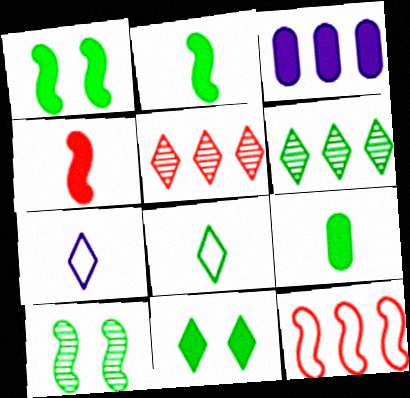[[3, 4, 11], 
[3, 6, 12], 
[5, 7, 11], 
[6, 8, 11]]